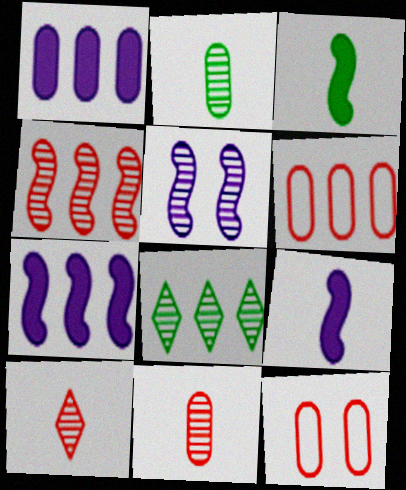[[1, 2, 12], 
[5, 8, 11], 
[6, 7, 8], 
[8, 9, 12]]